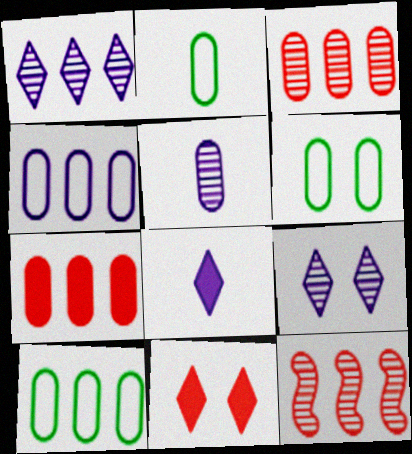[[2, 6, 10], 
[5, 6, 7], 
[6, 8, 12]]